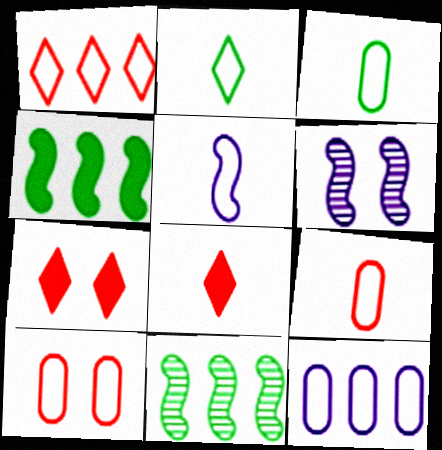[[2, 5, 9], 
[3, 10, 12]]